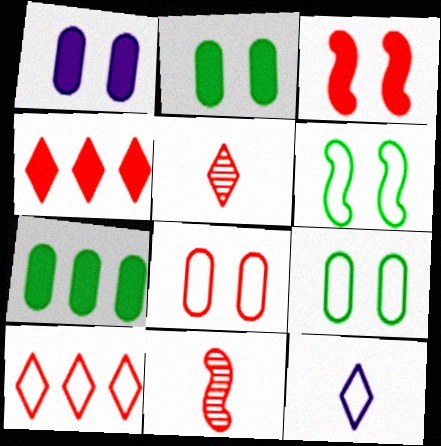[[4, 8, 11]]